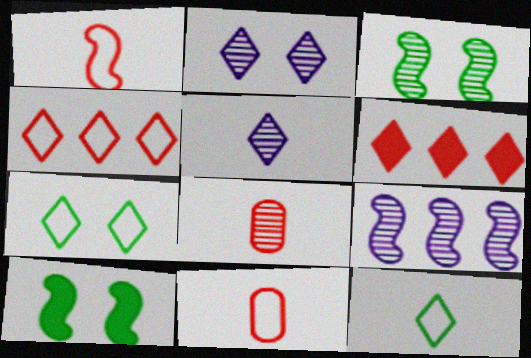[[1, 9, 10], 
[2, 6, 12], 
[5, 6, 7]]